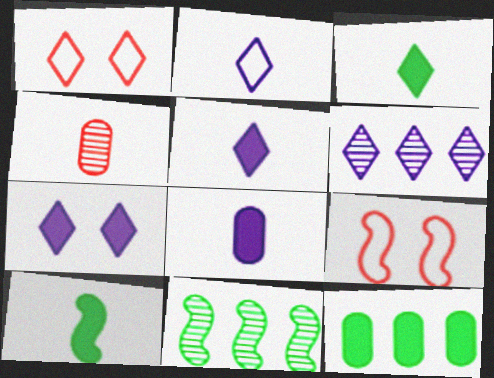[[1, 3, 6], 
[1, 8, 11], 
[2, 4, 10], 
[2, 6, 7]]